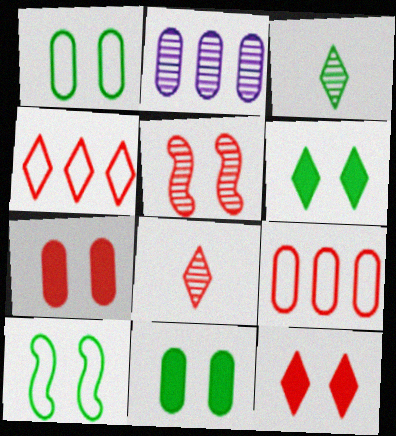[[2, 3, 5], 
[4, 8, 12]]